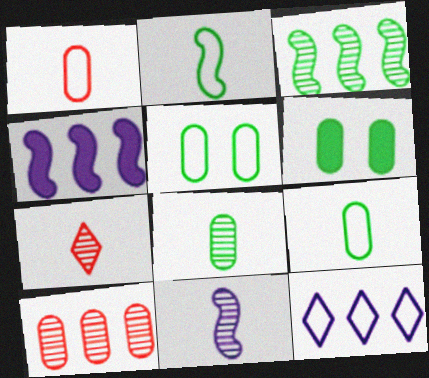[[4, 5, 7], 
[7, 8, 11]]